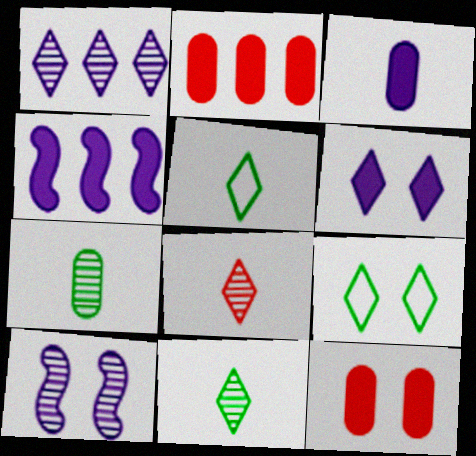[[2, 5, 10], 
[3, 4, 6], 
[9, 10, 12]]